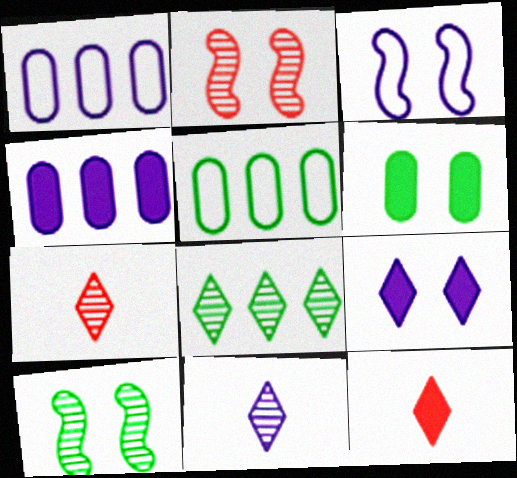[[1, 10, 12], 
[3, 4, 11]]